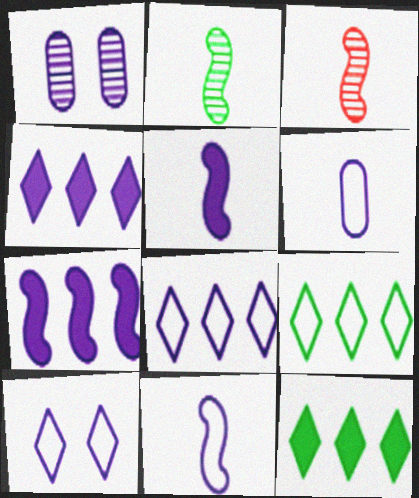[[1, 4, 11], 
[1, 5, 8]]